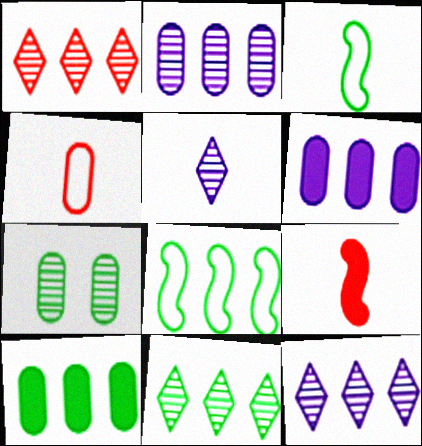[[1, 6, 8], 
[1, 11, 12], 
[4, 6, 7], 
[8, 10, 11]]